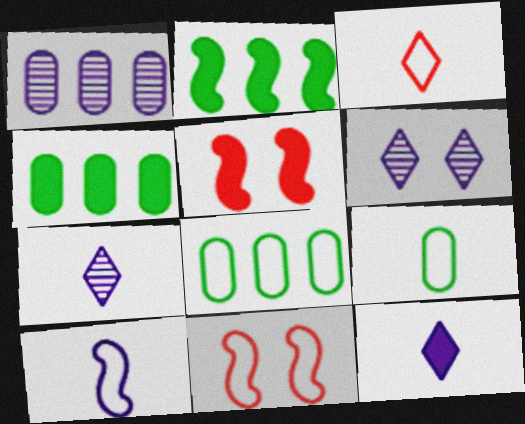[[3, 9, 10], 
[4, 5, 12], 
[4, 7, 11], 
[5, 7, 8]]